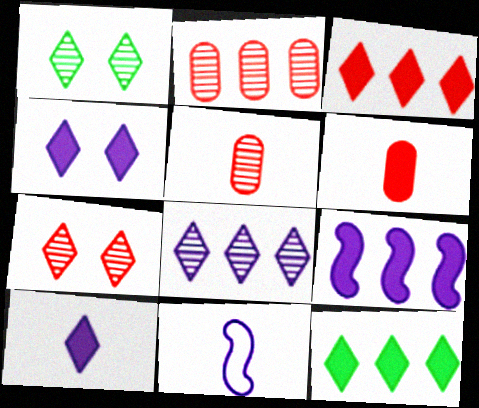[]